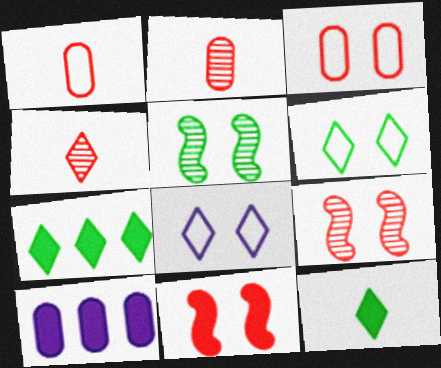[[4, 7, 8], 
[10, 11, 12]]